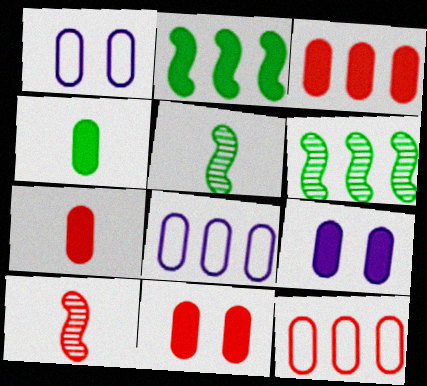[[3, 4, 9], 
[3, 7, 11]]